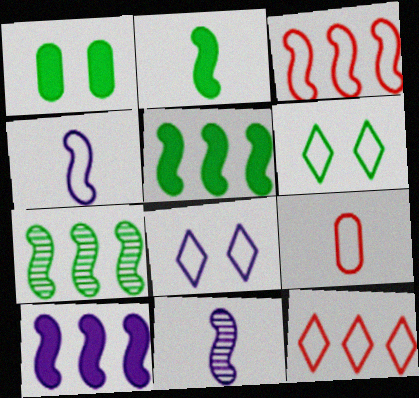[[1, 11, 12], 
[3, 7, 10]]